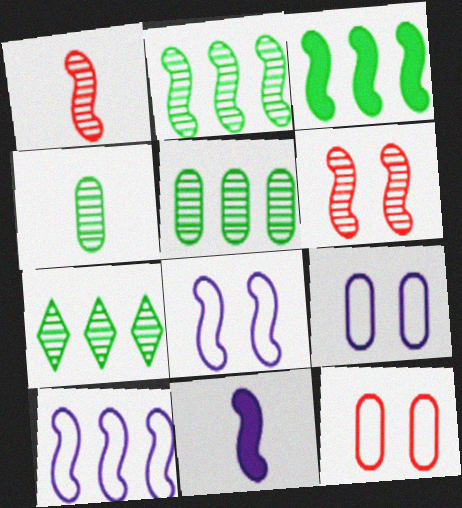[[1, 3, 8], 
[2, 5, 7], 
[7, 11, 12]]